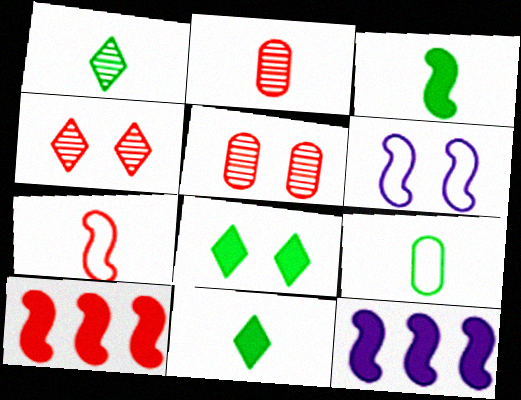[[1, 3, 9], 
[4, 9, 12], 
[5, 6, 8]]